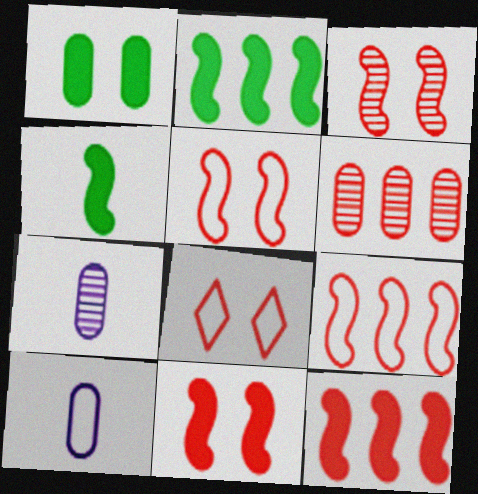[[1, 6, 10], 
[2, 7, 8], 
[3, 5, 11]]